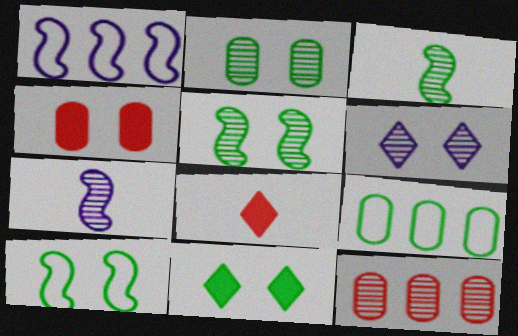[[1, 2, 8], 
[2, 10, 11], 
[3, 6, 12], 
[3, 9, 11], 
[4, 6, 10]]